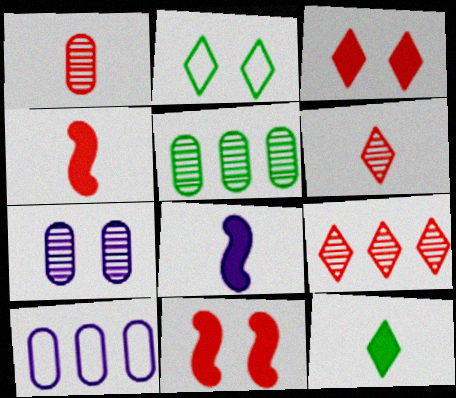[[1, 5, 7], 
[2, 7, 11]]